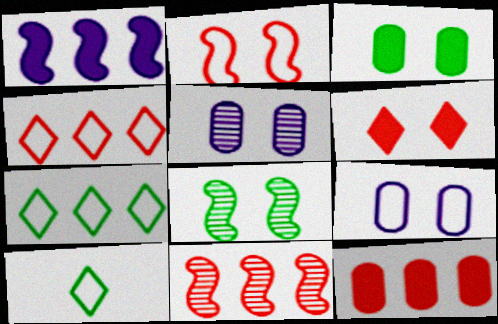[[4, 11, 12], 
[6, 8, 9]]